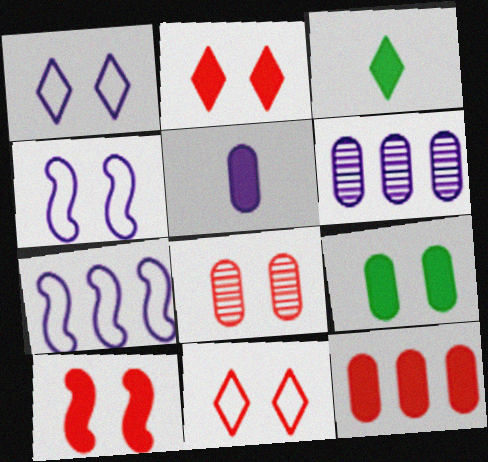[[3, 7, 8], 
[5, 9, 12], 
[8, 10, 11]]